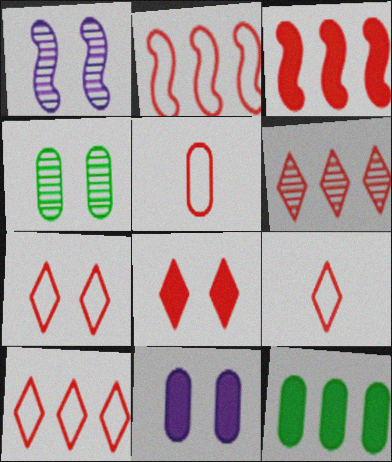[[1, 9, 12], 
[2, 5, 7], 
[6, 8, 9], 
[7, 9, 10]]